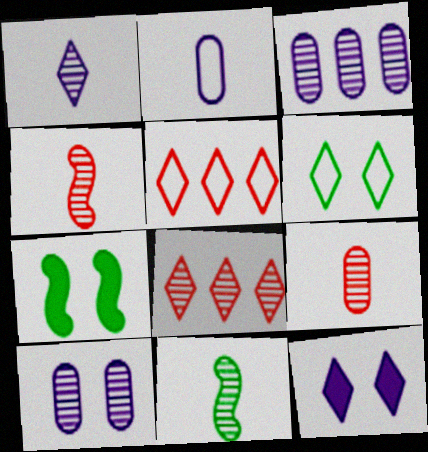[[1, 9, 11], 
[2, 7, 8], 
[8, 10, 11]]